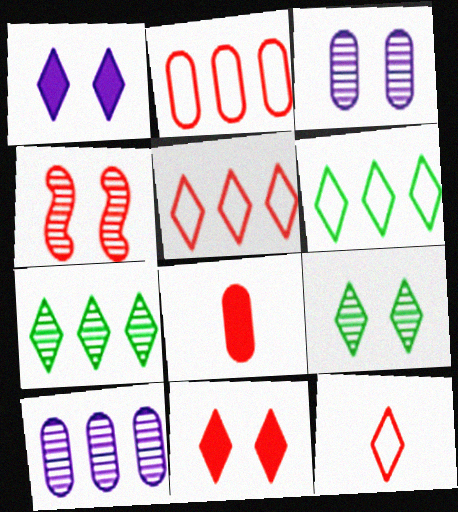[[1, 7, 12], 
[3, 4, 9], 
[4, 5, 8]]